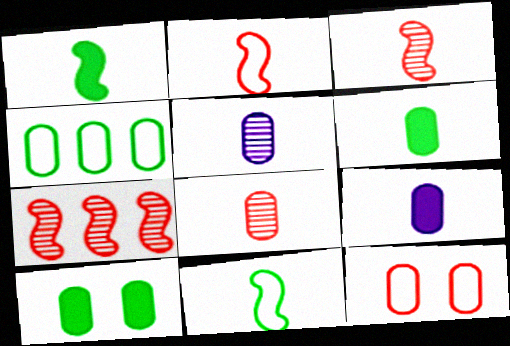[]